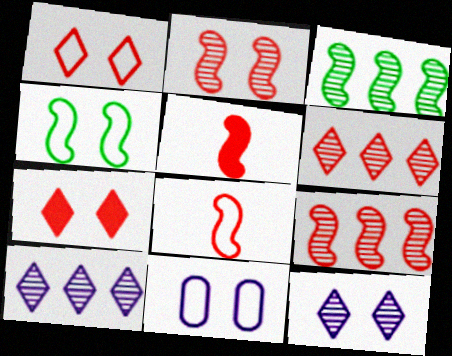[[1, 4, 11]]